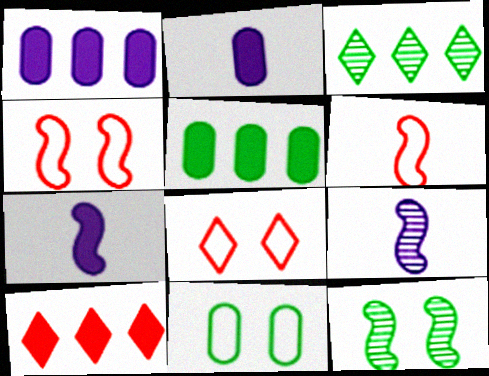[[2, 3, 4], 
[5, 8, 9], 
[9, 10, 11]]